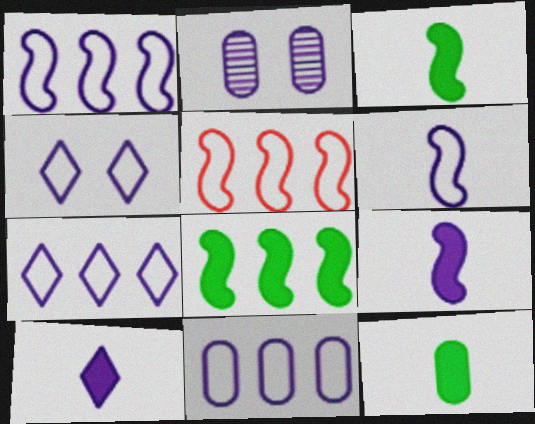[[1, 2, 10], 
[1, 7, 11], 
[2, 7, 9], 
[4, 6, 11]]